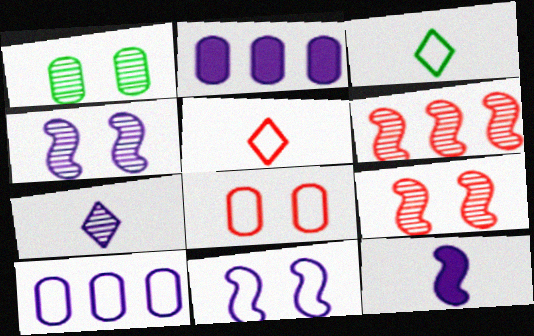[[1, 6, 7], 
[2, 3, 9], 
[2, 7, 11]]